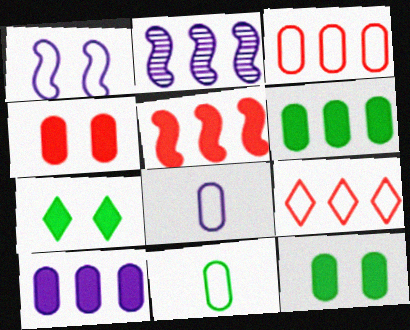[[1, 9, 11], 
[2, 6, 9]]